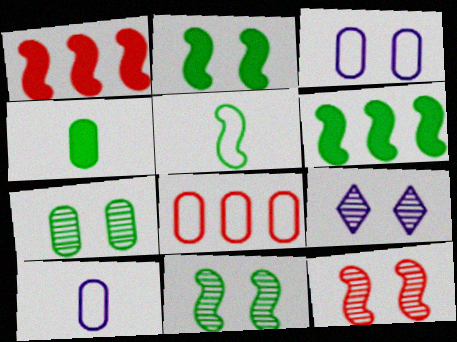[[5, 6, 11], 
[7, 9, 12]]